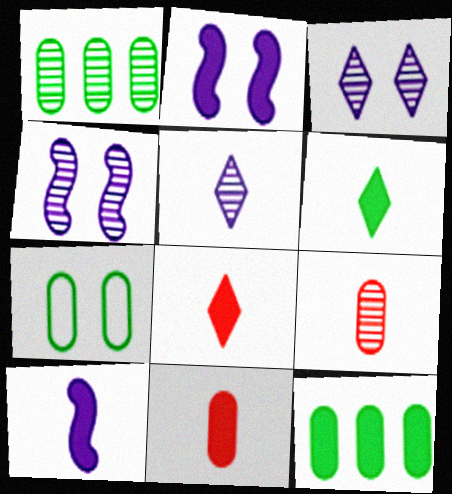[[2, 8, 12], 
[6, 10, 11]]